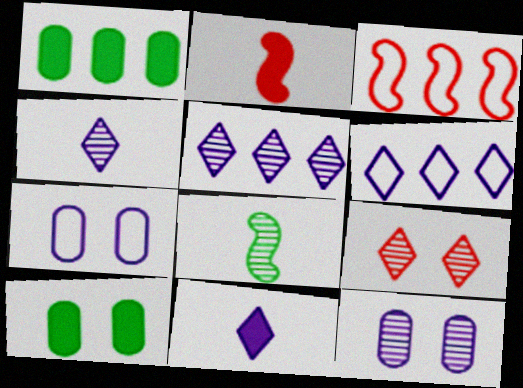[[1, 3, 5], 
[3, 4, 10]]